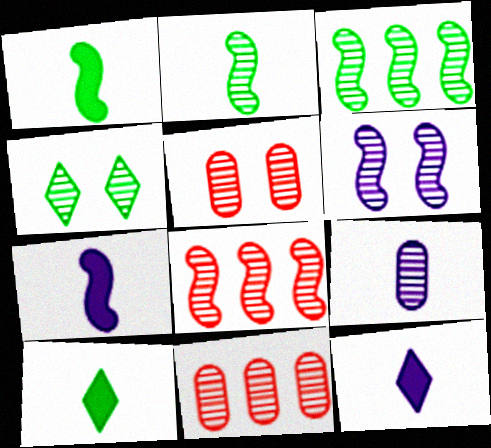[[2, 6, 8], 
[4, 5, 6], 
[4, 8, 9]]